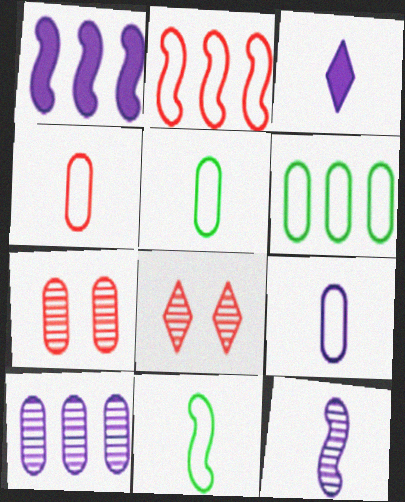[[1, 5, 8], 
[3, 9, 12], 
[4, 5, 9]]